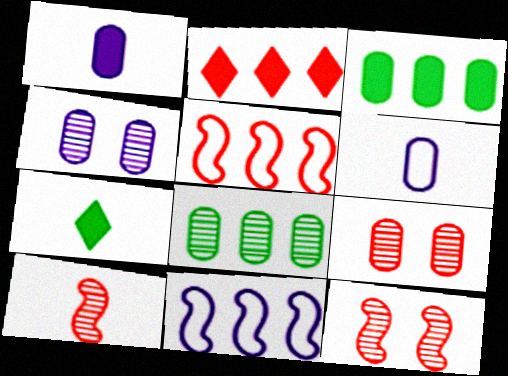[[2, 8, 11], 
[3, 6, 9], 
[4, 5, 7], 
[6, 7, 10], 
[7, 9, 11]]